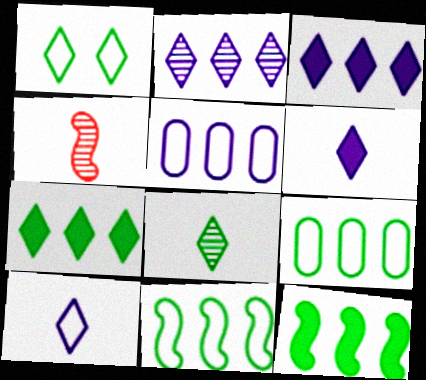[[1, 7, 8]]